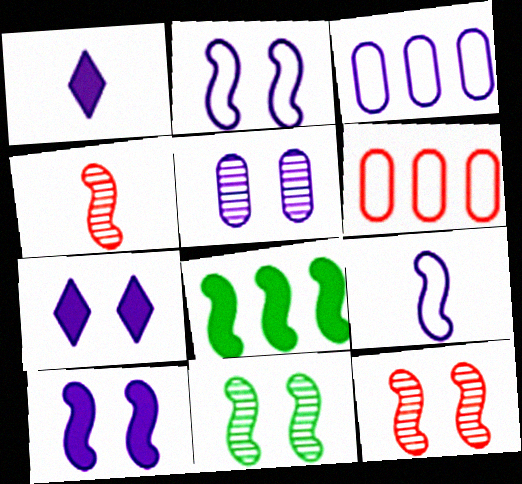[[1, 6, 11], 
[2, 4, 8], 
[2, 5, 7], 
[8, 9, 12]]